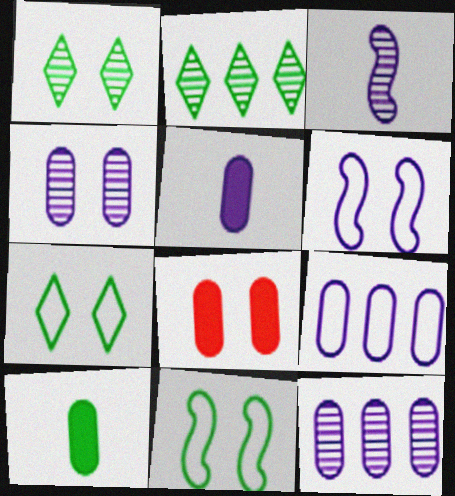[[1, 6, 8], 
[2, 10, 11], 
[4, 5, 9]]